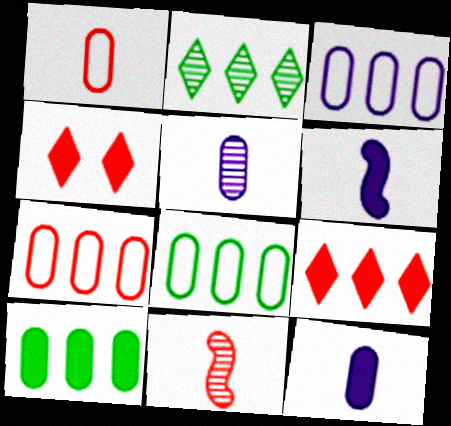[[3, 7, 8], 
[4, 6, 10], 
[4, 7, 11]]